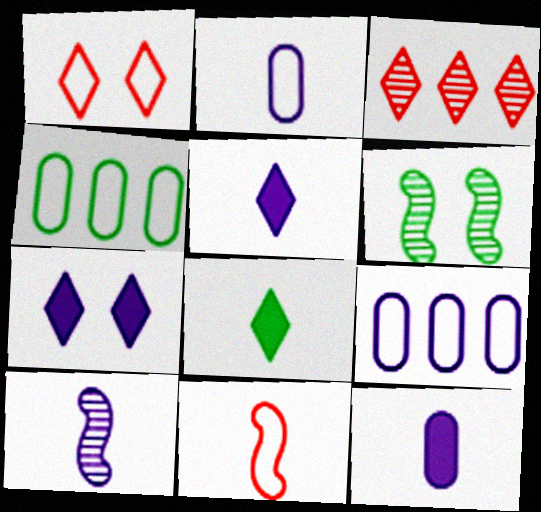[[2, 5, 10], 
[4, 6, 8], 
[7, 9, 10]]